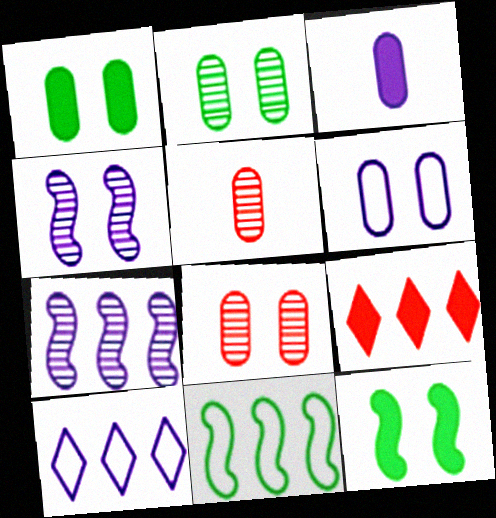[[1, 6, 8], 
[3, 4, 10], 
[3, 9, 12], 
[5, 10, 12]]